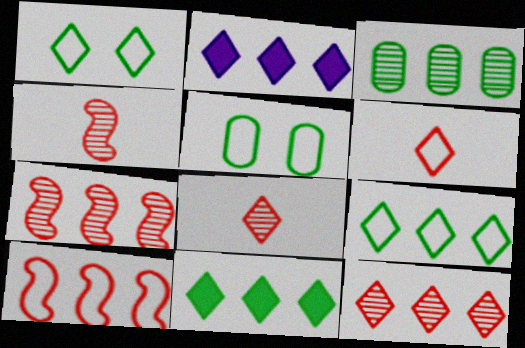[[1, 2, 8], 
[2, 3, 10], 
[2, 4, 5], 
[2, 9, 12]]